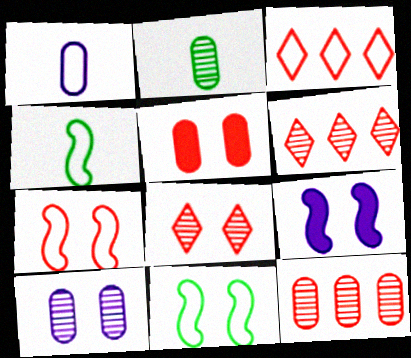[[1, 3, 11], 
[2, 3, 9], 
[2, 10, 12], 
[5, 7, 8]]